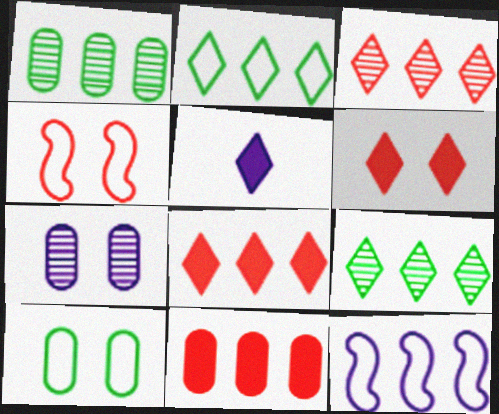[[1, 4, 5], 
[1, 8, 12], 
[5, 7, 12], 
[9, 11, 12]]